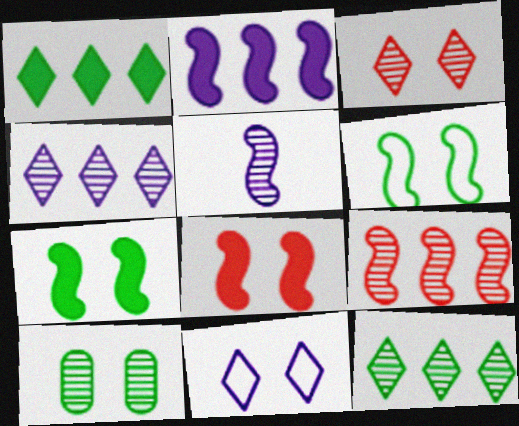[[8, 10, 11]]